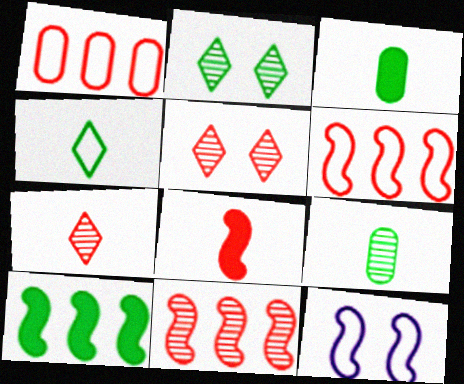[[1, 4, 12], 
[1, 5, 8]]